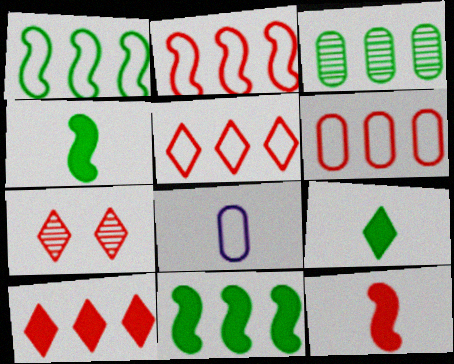[[2, 5, 6], 
[6, 7, 12], 
[7, 8, 11]]